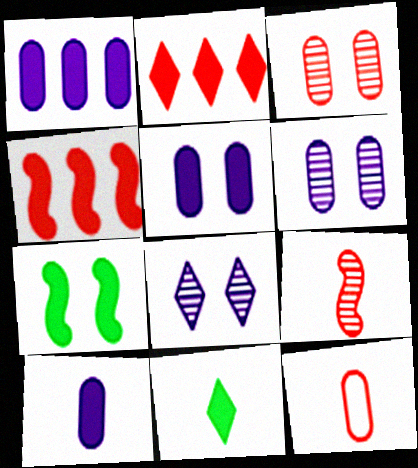[[1, 5, 10], 
[2, 7, 10], 
[4, 5, 11]]